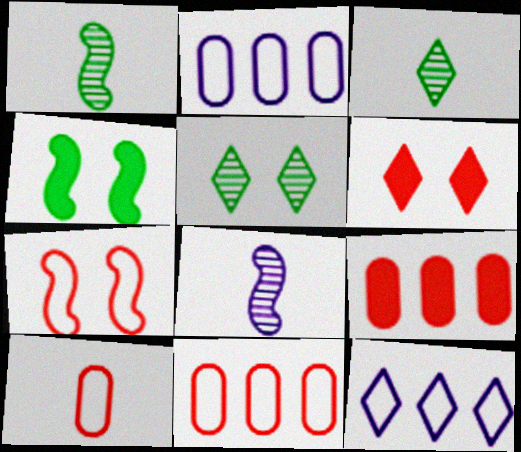[[1, 2, 6], 
[3, 6, 12]]